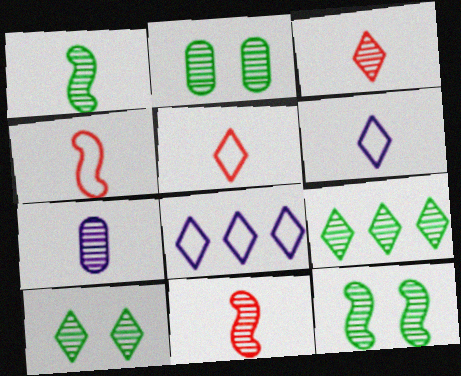[[1, 2, 9], 
[1, 3, 7], 
[2, 10, 12]]